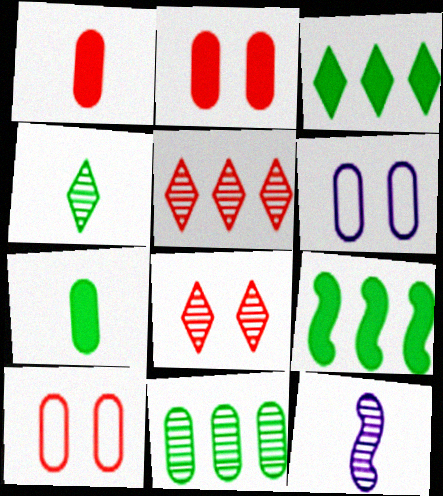[[1, 6, 11], 
[3, 10, 12], 
[8, 11, 12]]